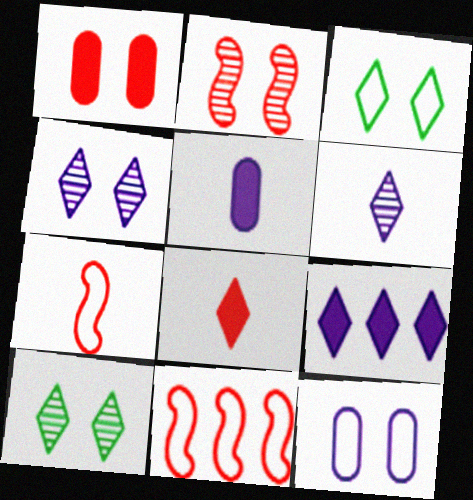[[5, 10, 11]]